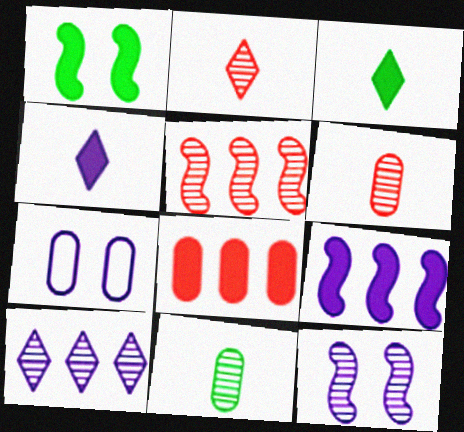[[1, 4, 8], 
[3, 5, 7], 
[7, 8, 11]]